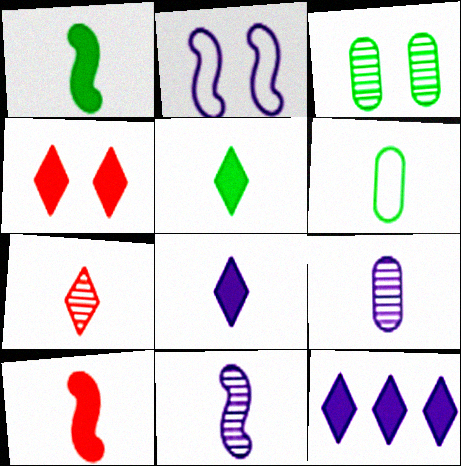[[2, 3, 4], 
[2, 9, 12], 
[4, 5, 12]]